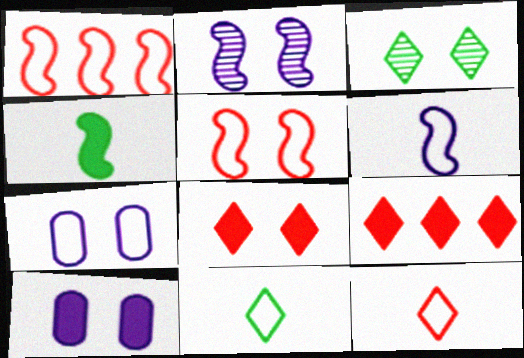[[1, 2, 4], 
[1, 7, 11], 
[3, 5, 10], 
[4, 9, 10]]